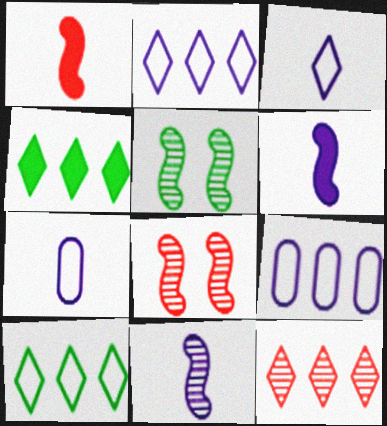[[2, 4, 12], 
[4, 7, 8]]